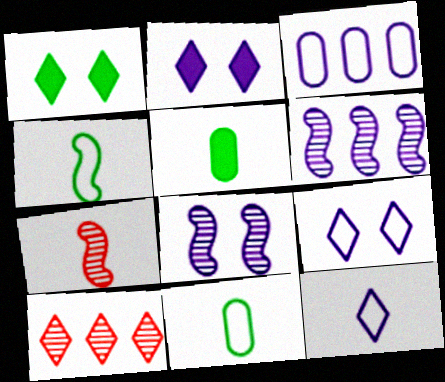[[1, 3, 7], 
[1, 10, 12], 
[5, 7, 12]]